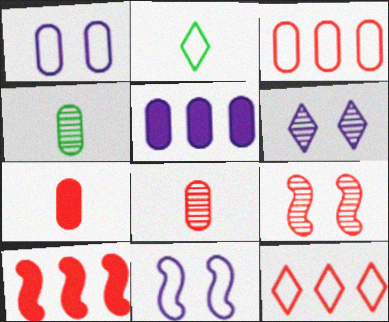[[2, 3, 11], 
[2, 5, 9], 
[7, 9, 12]]